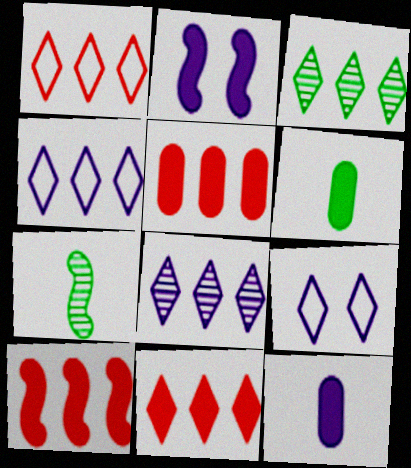[[2, 6, 11], 
[3, 4, 11], 
[5, 7, 9], 
[5, 10, 11]]